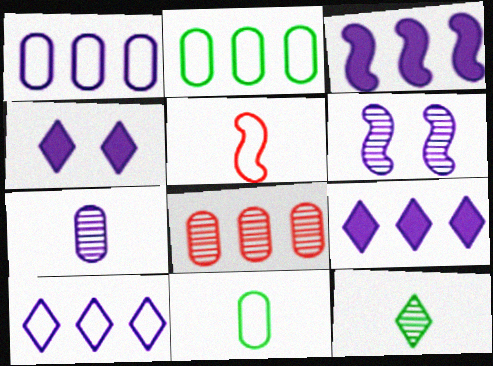[[6, 8, 12]]